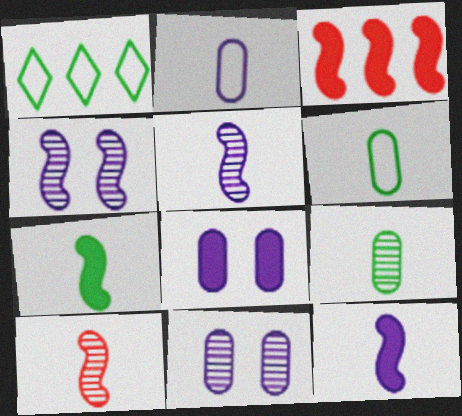[[1, 8, 10]]